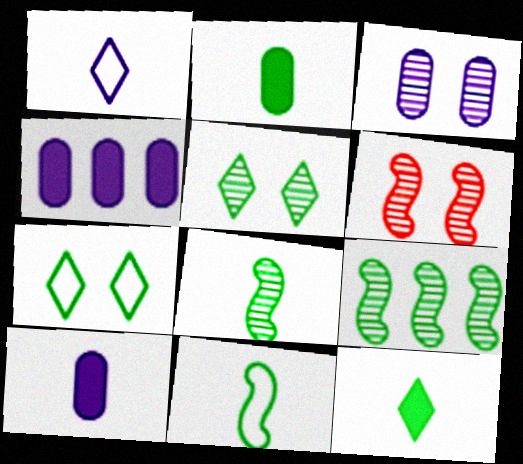[[2, 7, 9], 
[3, 5, 6]]